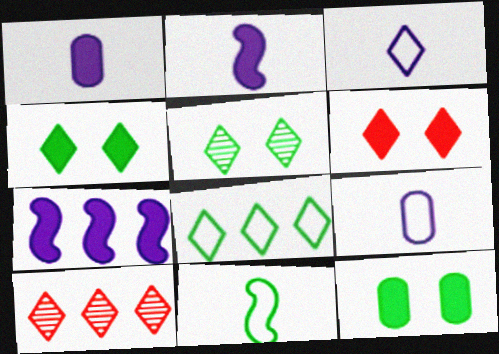[[3, 4, 10]]